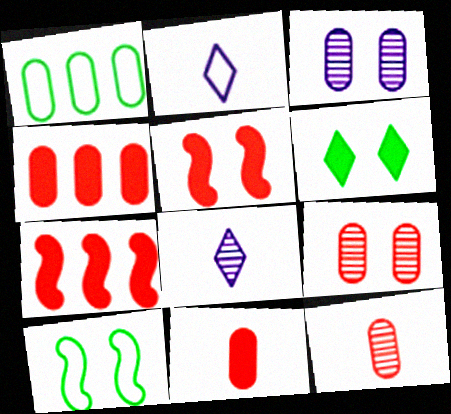[[1, 3, 11], 
[1, 5, 8], 
[4, 8, 10]]